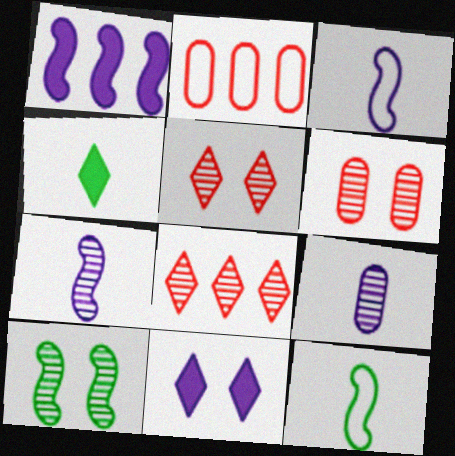[[8, 9, 10]]